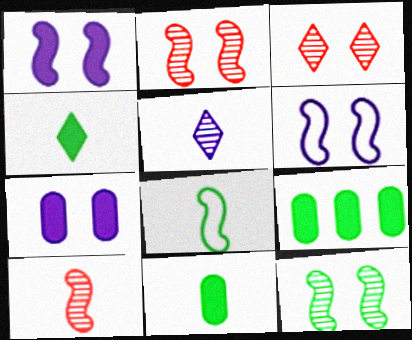[]